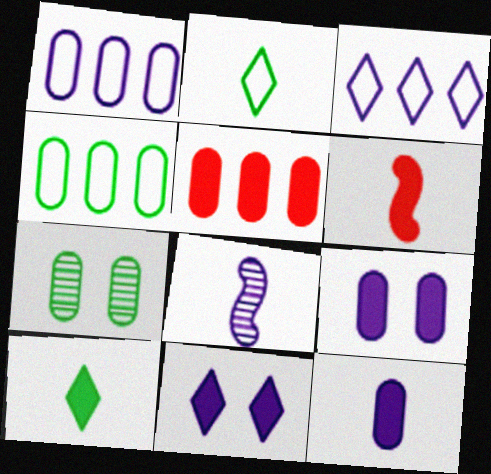[[1, 8, 11], 
[3, 6, 7], 
[3, 8, 9], 
[6, 10, 12]]